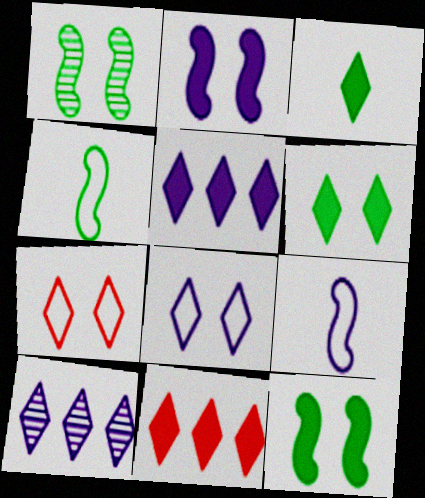[[3, 7, 10]]